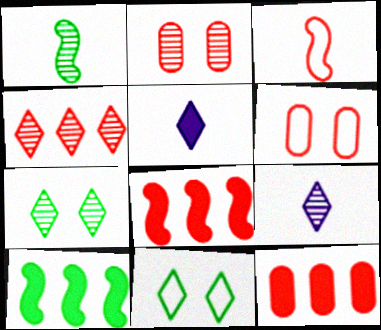[[4, 5, 11], 
[4, 7, 9], 
[6, 9, 10]]